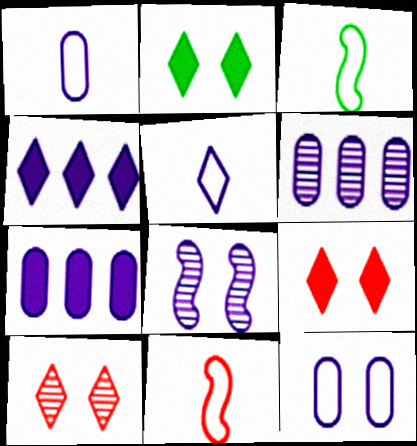[[1, 4, 8], 
[2, 6, 11], 
[3, 6, 9], 
[3, 7, 10], 
[5, 7, 8]]